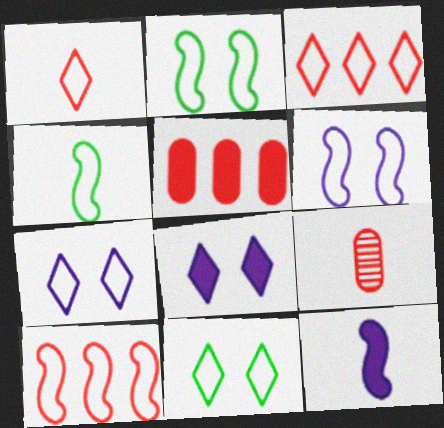[[4, 6, 10]]